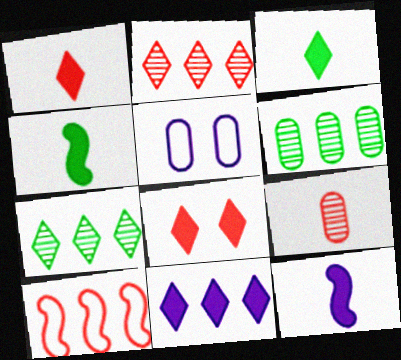[[2, 4, 5], 
[3, 8, 11], 
[6, 10, 11], 
[8, 9, 10]]